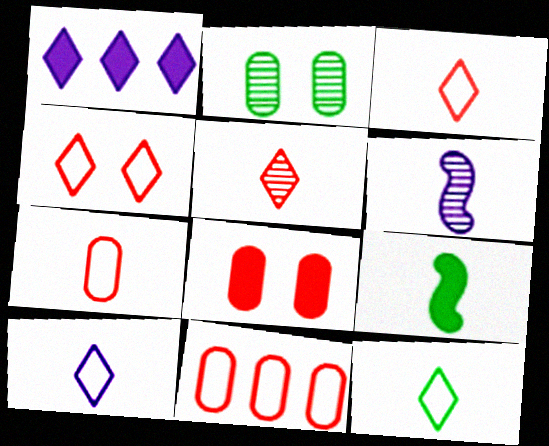[[1, 8, 9], 
[3, 10, 12]]